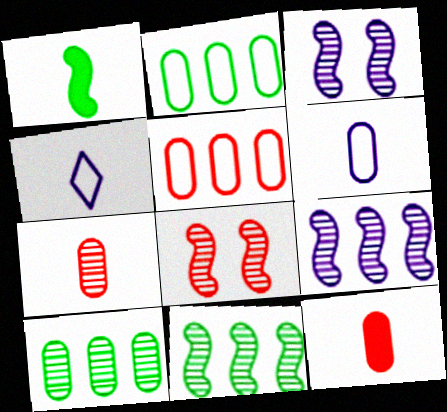[[1, 4, 7]]